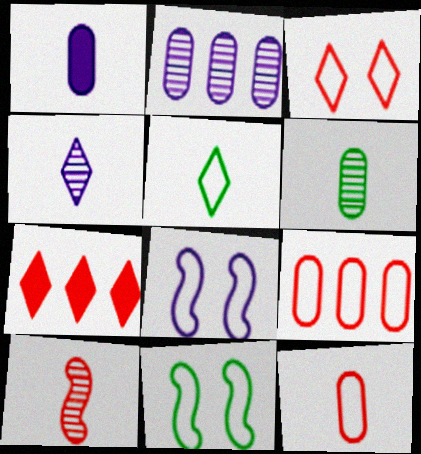[[1, 5, 10], 
[1, 6, 12], 
[4, 6, 10], 
[5, 8, 9], 
[6, 7, 8]]